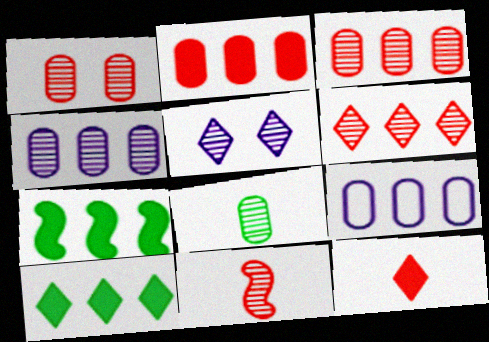[[1, 4, 8], 
[1, 6, 11], 
[6, 7, 9]]